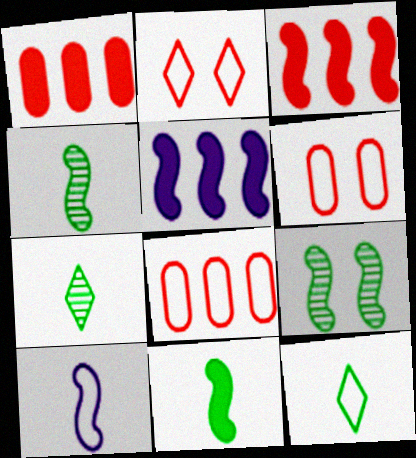[[3, 9, 10], 
[5, 6, 7]]